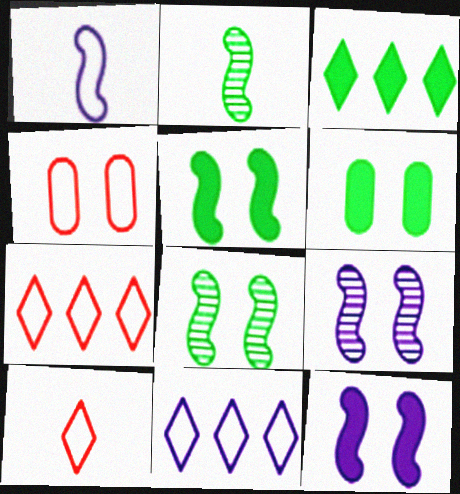[]